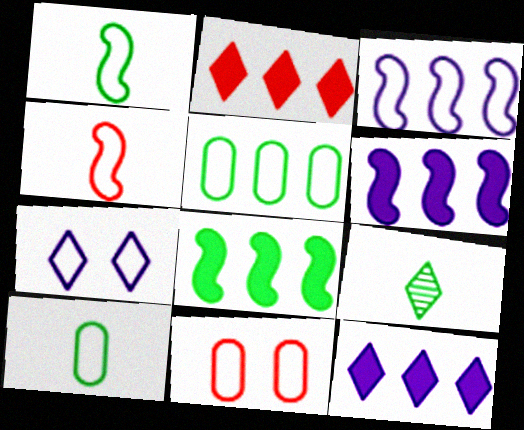[[2, 7, 9], 
[4, 5, 7], 
[6, 9, 11]]